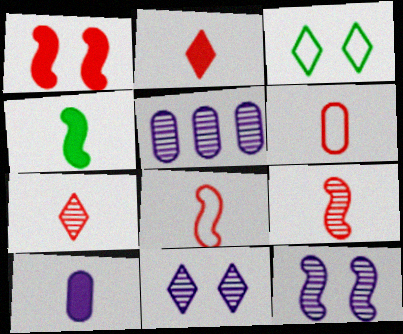[[2, 4, 10], 
[2, 6, 9]]